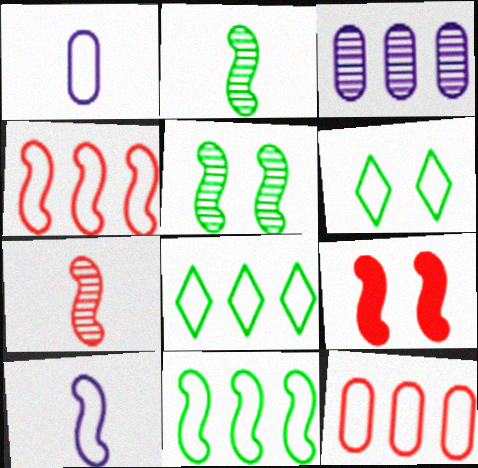[[1, 4, 6], 
[4, 7, 9], 
[6, 10, 12]]